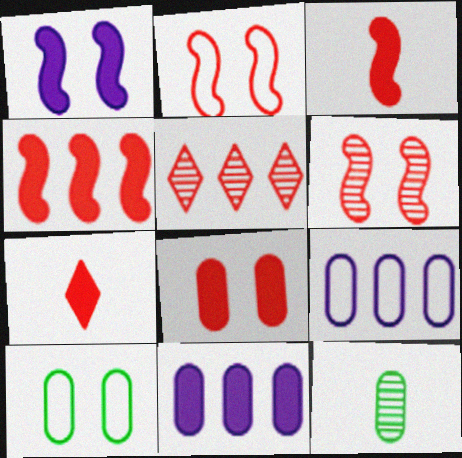[[4, 7, 8], 
[8, 9, 12]]